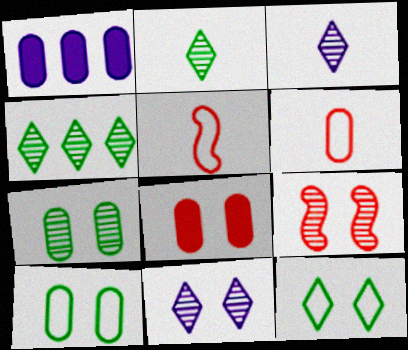[[1, 6, 7], 
[7, 9, 11]]